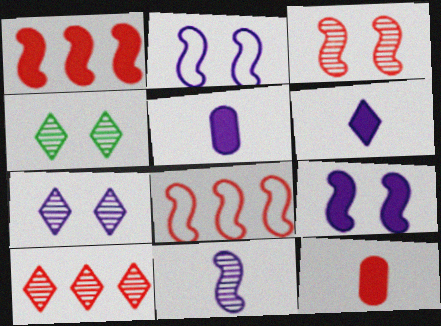[[4, 5, 8]]